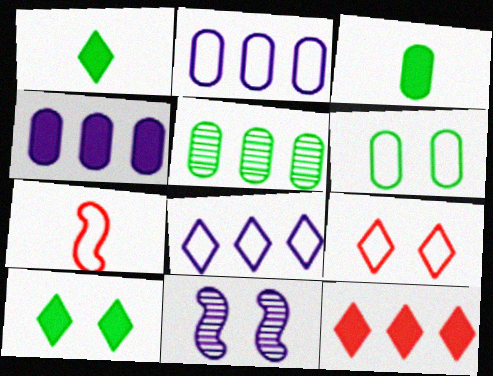[[3, 5, 6], 
[6, 7, 8]]